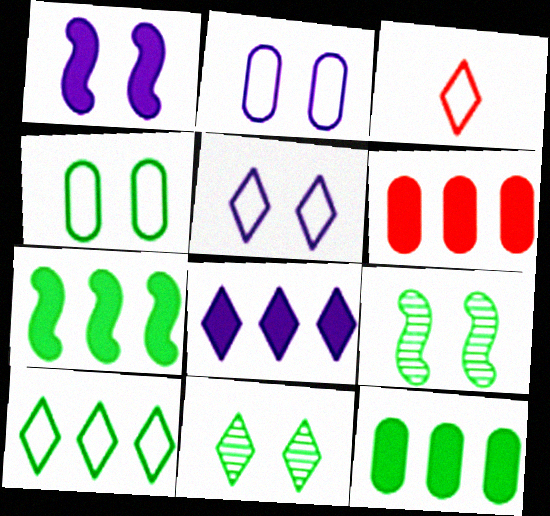[[3, 5, 10], 
[3, 8, 11], 
[6, 7, 8]]